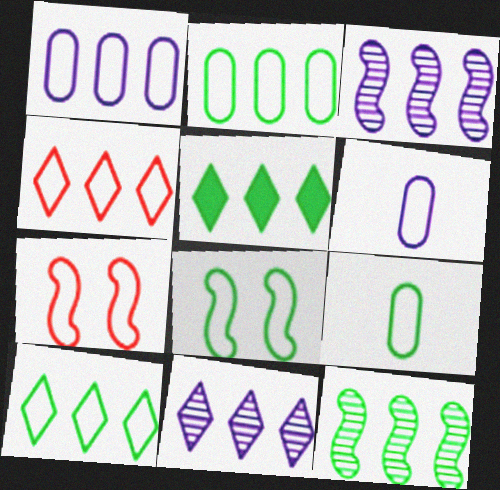[[2, 5, 12], 
[4, 5, 11], 
[4, 6, 8], 
[6, 7, 10], 
[8, 9, 10]]